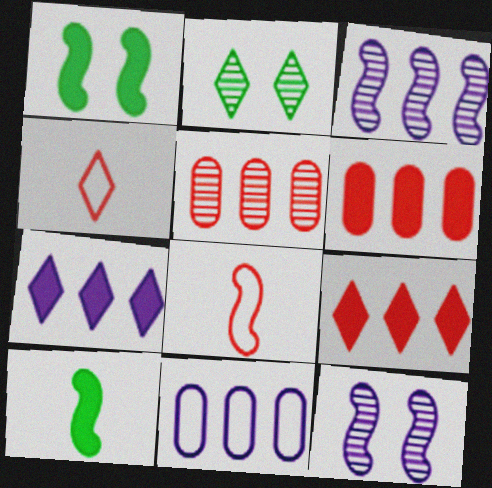[[1, 3, 8], 
[2, 4, 7], 
[3, 7, 11]]